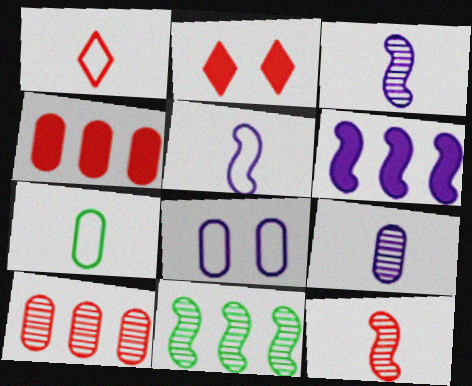[[1, 5, 7]]